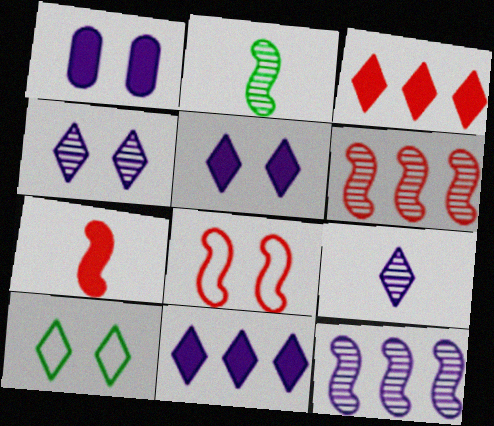[[3, 9, 10], 
[6, 7, 8]]